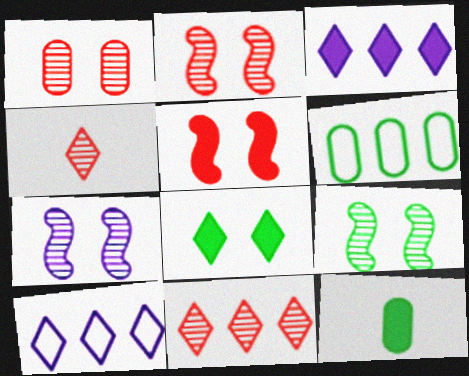[[2, 7, 9], 
[2, 10, 12], 
[3, 5, 12], 
[4, 8, 10]]